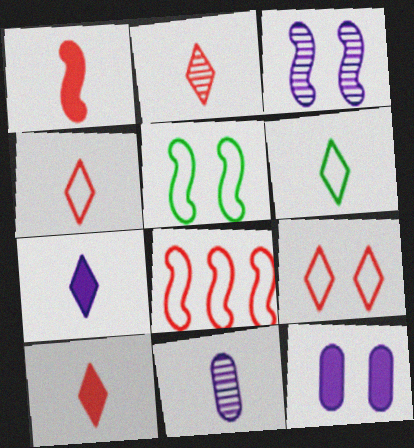[[1, 6, 11], 
[2, 4, 10], 
[2, 6, 7]]